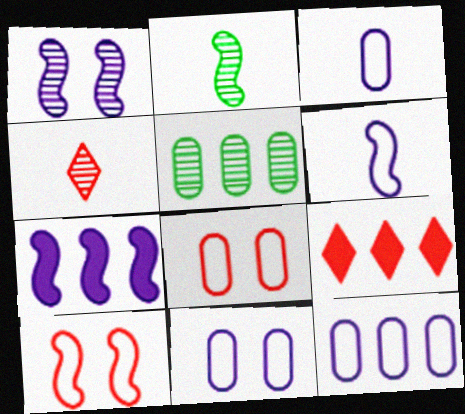[[1, 4, 5], 
[1, 6, 7], 
[2, 7, 10], 
[2, 9, 11], 
[3, 11, 12]]